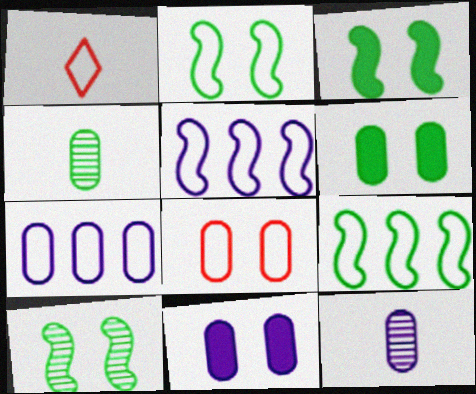[[1, 2, 7], 
[2, 3, 10], 
[7, 11, 12]]